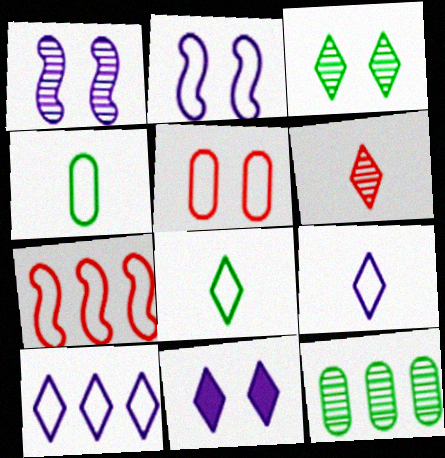[[1, 6, 12]]